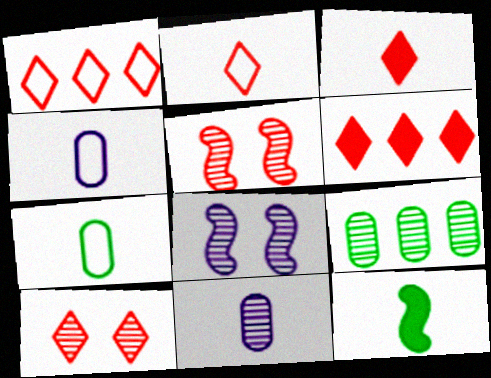[[1, 3, 10], 
[2, 6, 10], 
[2, 11, 12], 
[6, 7, 8]]